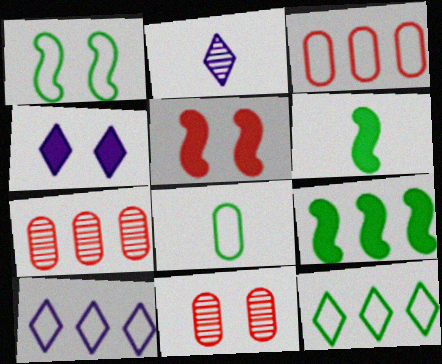[[1, 4, 11], 
[1, 8, 12], 
[2, 4, 10], 
[6, 10, 11], 
[7, 9, 10]]